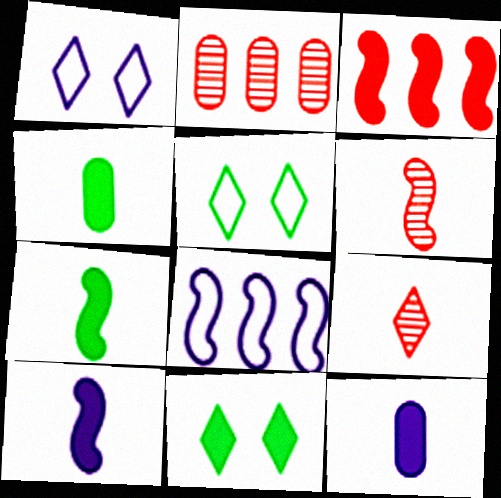[[1, 2, 7], 
[2, 5, 10], 
[3, 11, 12]]